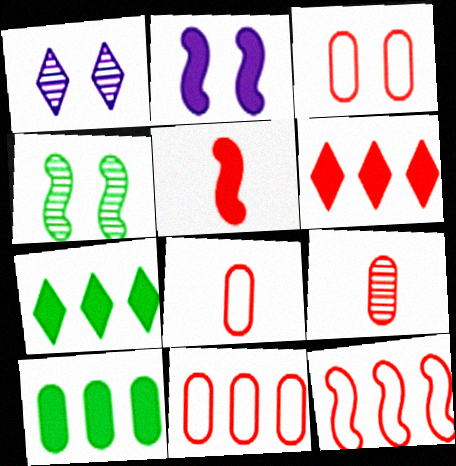[[3, 8, 11]]